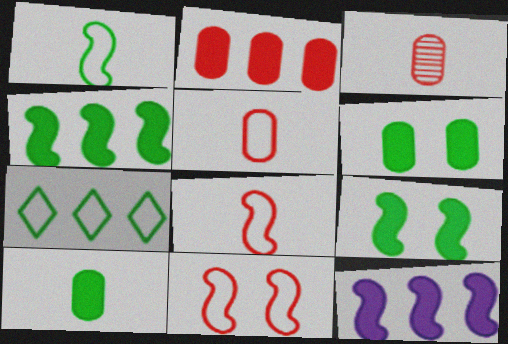[]